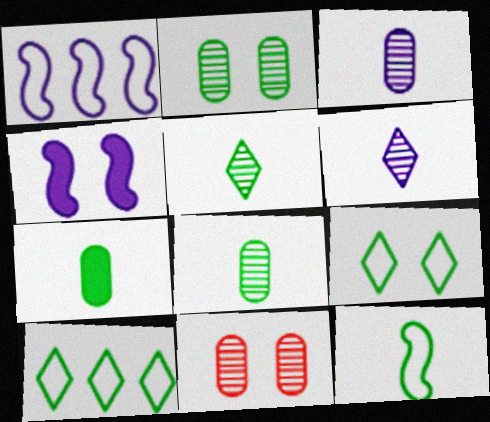[[4, 9, 11], 
[5, 7, 12]]